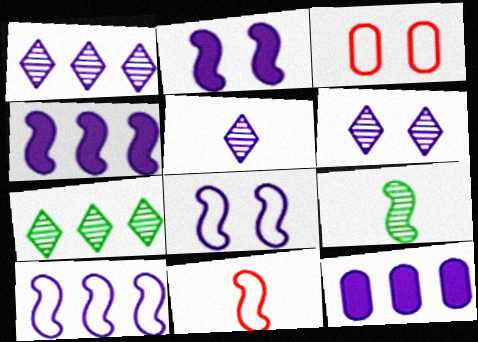[[1, 5, 6], 
[1, 10, 12], 
[5, 8, 12]]